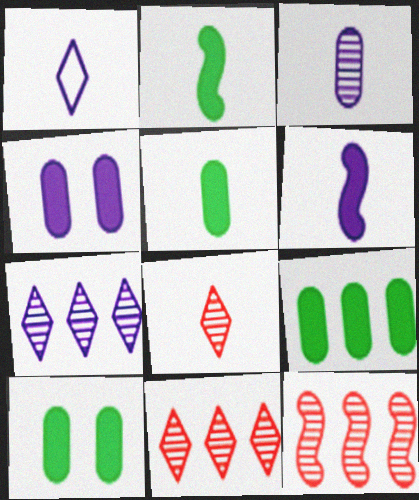[[1, 3, 6], 
[1, 10, 12], 
[5, 9, 10]]